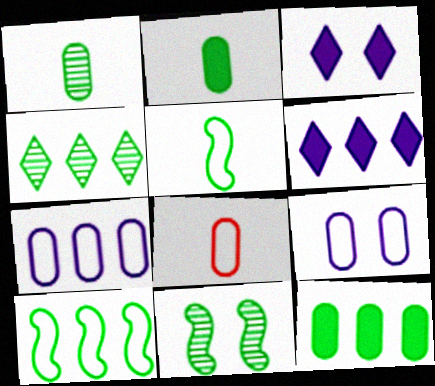[[1, 4, 11], 
[4, 10, 12], 
[6, 8, 11]]